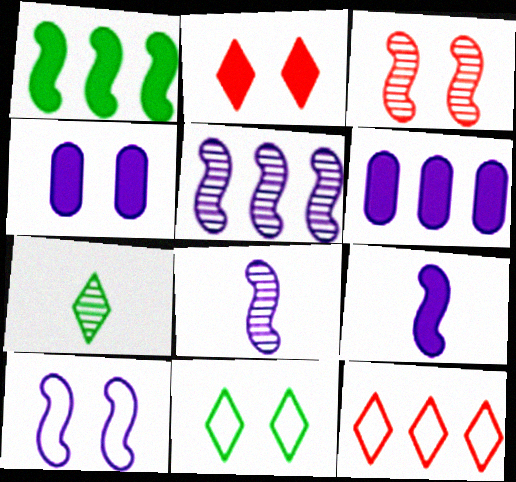[[3, 4, 11], 
[5, 9, 10]]